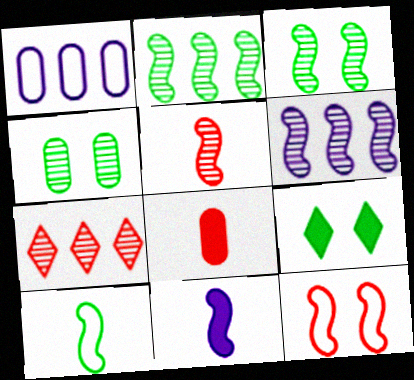[[1, 4, 8], 
[1, 5, 9], 
[2, 11, 12], 
[3, 5, 6], 
[5, 10, 11], 
[7, 8, 12]]